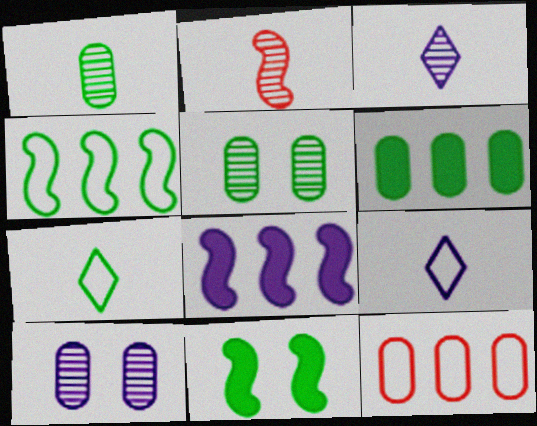[[1, 2, 3], 
[3, 11, 12], 
[8, 9, 10]]